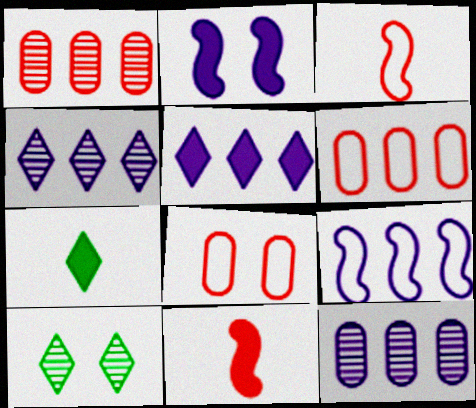[[2, 8, 10], 
[5, 9, 12]]